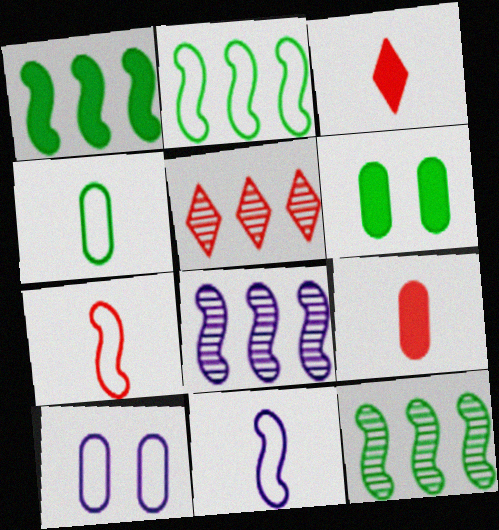[[1, 2, 12], 
[3, 10, 12], 
[5, 6, 11]]